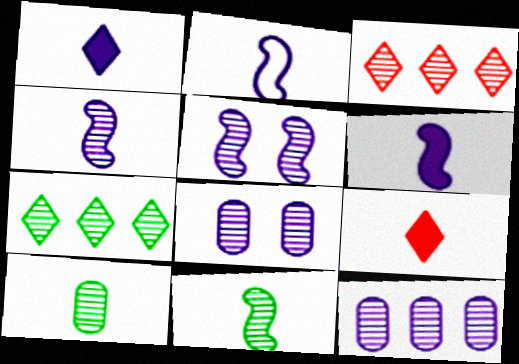[[2, 4, 6], 
[2, 9, 10], 
[3, 5, 10], 
[3, 8, 11]]